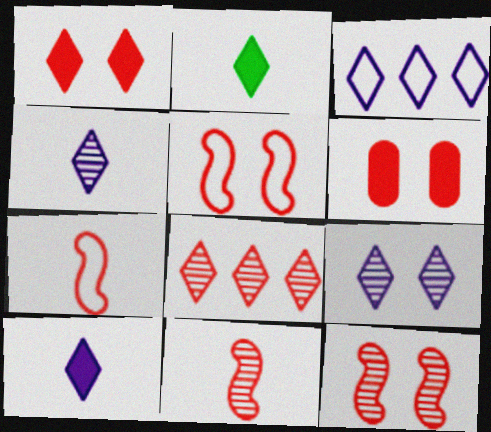[[3, 9, 10], 
[6, 7, 8]]